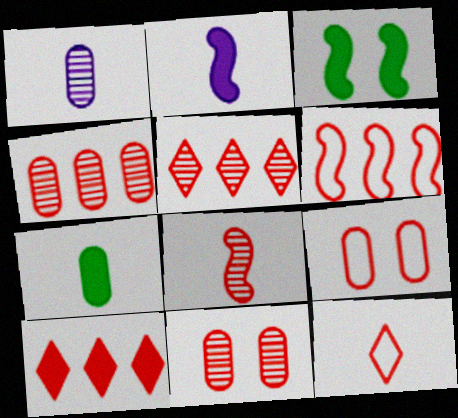[[4, 6, 10], 
[5, 8, 11], 
[6, 9, 12], 
[8, 9, 10]]